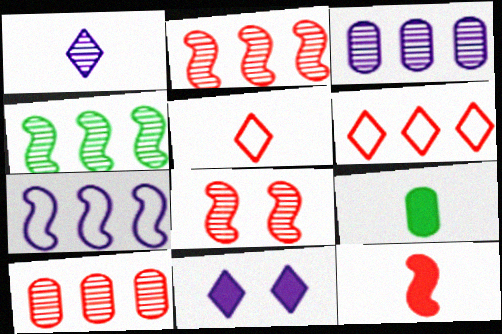[]